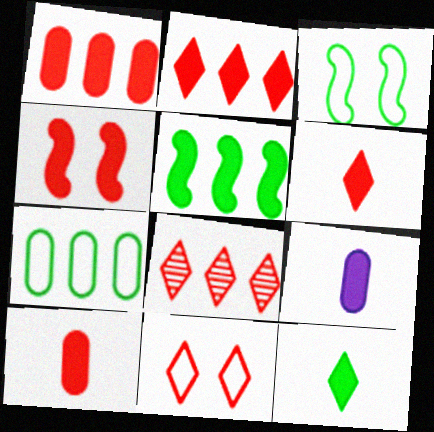[[1, 4, 6], 
[2, 4, 10], 
[3, 8, 9], 
[6, 8, 11]]